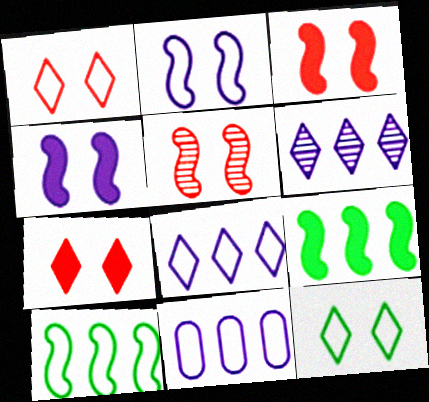[]